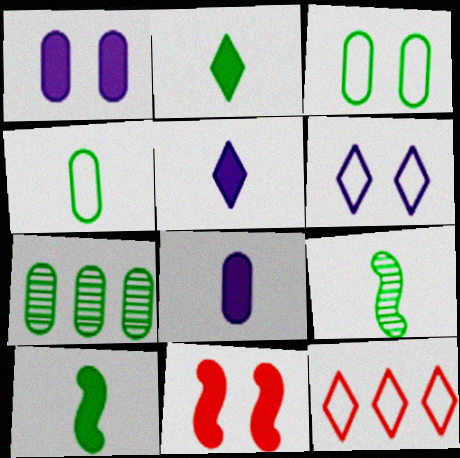[[1, 9, 12], 
[2, 4, 9]]